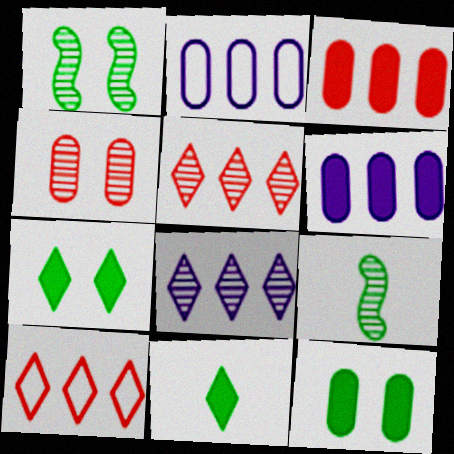[[4, 8, 9]]